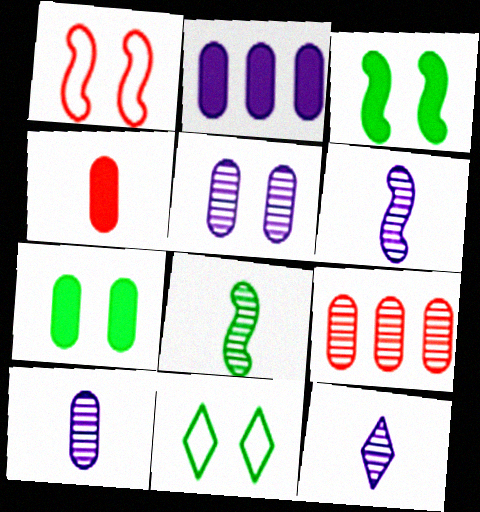[[2, 4, 7], 
[6, 10, 12]]